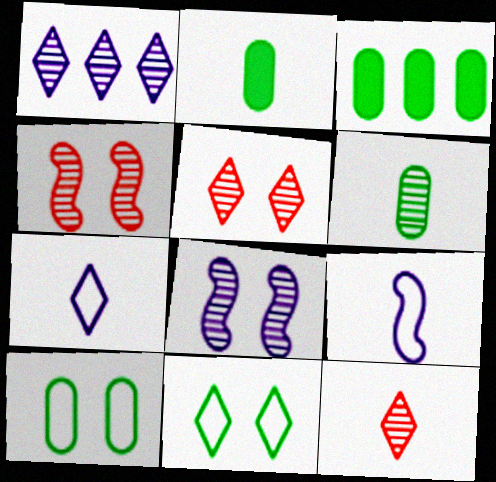[[1, 4, 6], 
[2, 9, 12], 
[3, 4, 7], 
[3, 5, 9], 
[3, 6, 10]]